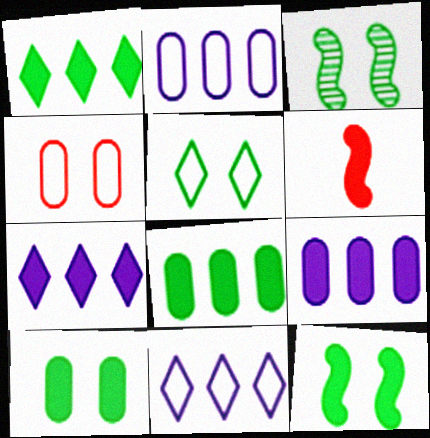[[3, 5, 10], 
[6, 7, 10]]